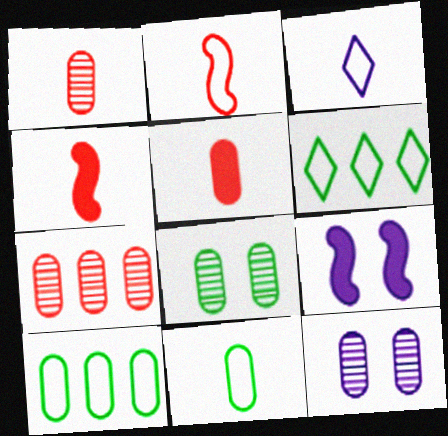[[1, 6, 9], 
[2, 3, 11], 
[4, 6, 12], 
[5, 10, 12]]